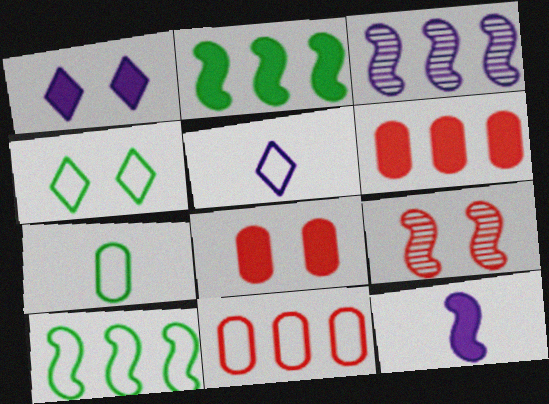[[4, 7, 10], 
[9, 10, 12]]